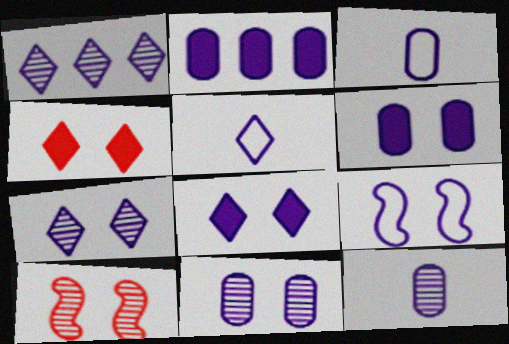[[1, 5, 8], 
[2, 3, 11], 
[6, 7, 9], 
[8, 9, 11]]